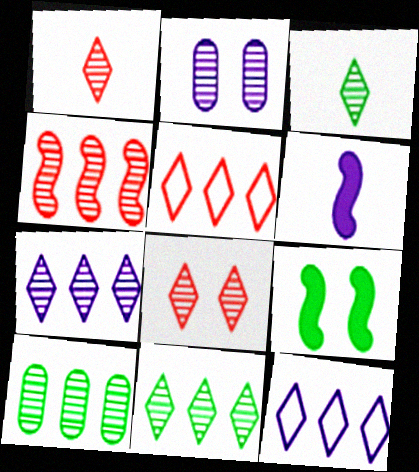[[2, 3, 4], 
[2, 6, 12], 
[3, 7, 8], 
[4, 7, 10]]